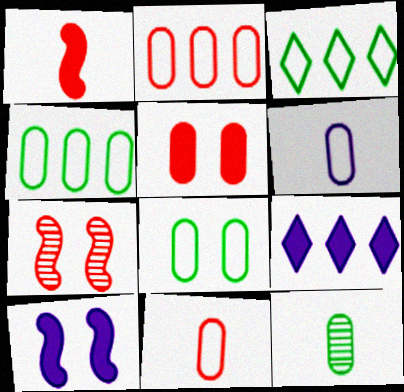[[2, 6, 8]]